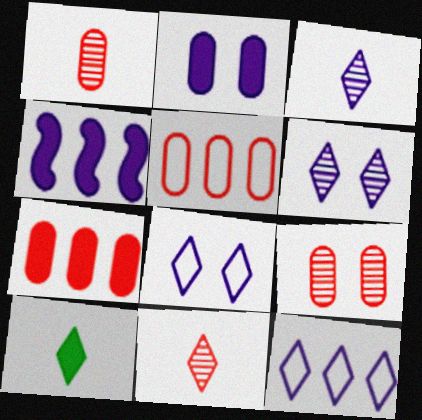[]